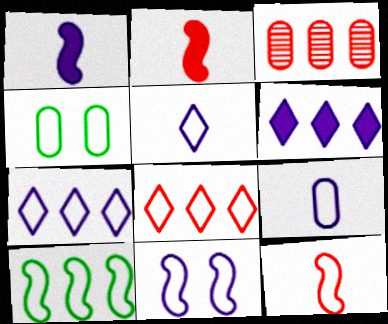[[3, 6, 10], 
[4, 7, 12], 
[7, 9, 11], 
[10, 11, 12]]